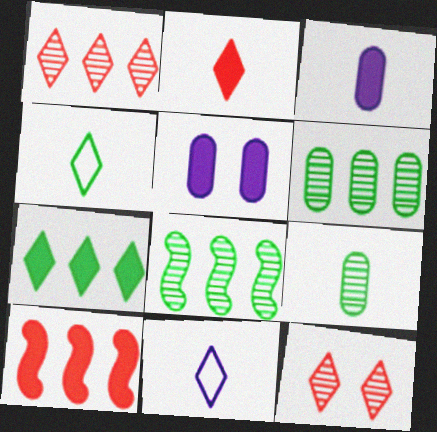[[7, 11, 12]]